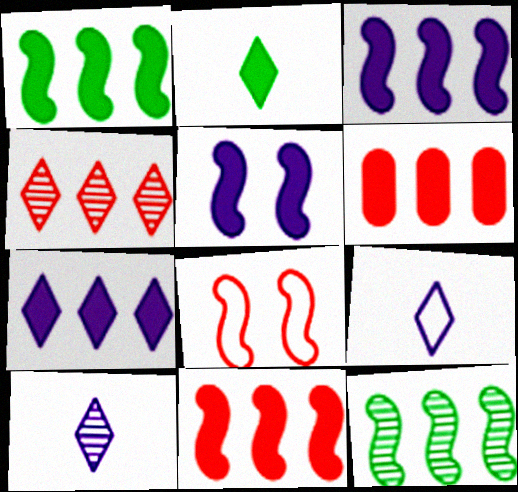[[1, 3, 11], 
[1, 6, 7], 
[2, 5, 6]]